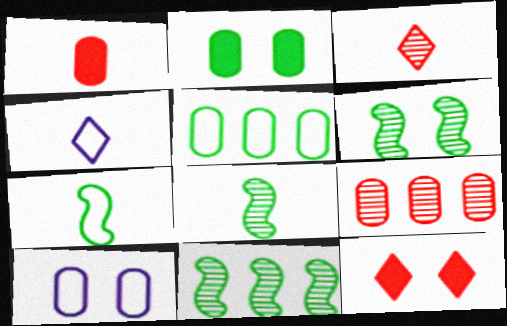[[1, 4, 8], 
[6, 8, 11], 
[6, 10, 12]]